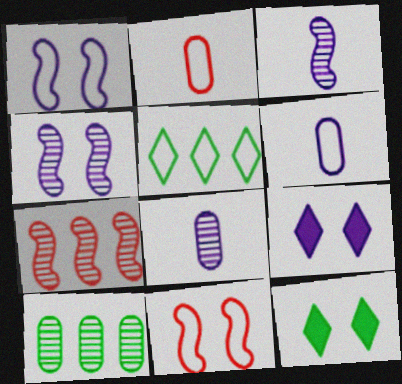[[1, 2, 5], 
[5, 6, 11], 
[6, 7, 12]]